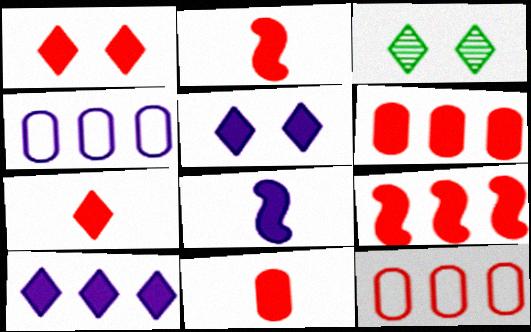[[1, 2, 6], 
[1, 9, 11], 
[2, 3, 4], 
[2, 7, 11], 
[3, 8, 12]]